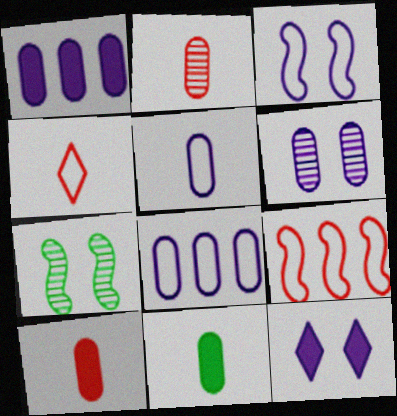[[1, 4, 7], 
[1, 5, 6], 
[2, 5, 11], 
[3, 6, 12]]